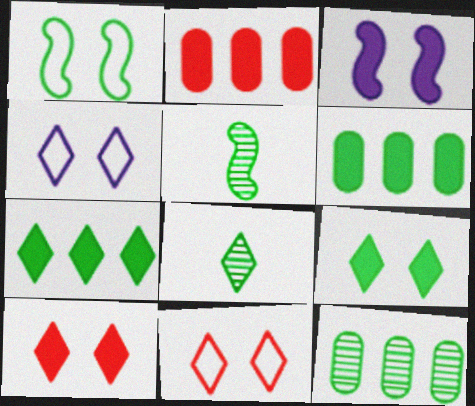[[1, 6, 8], 
[2, 4, 5]]